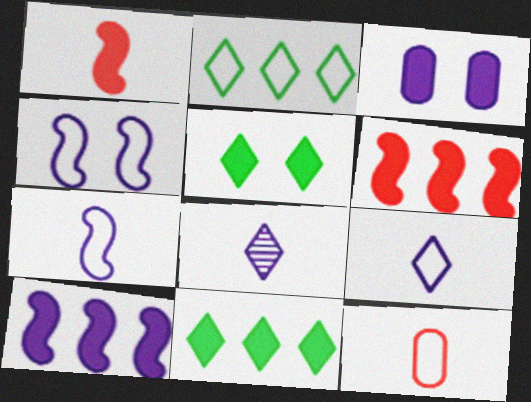[[1, 3, 11], 
[2, 4, 12]]